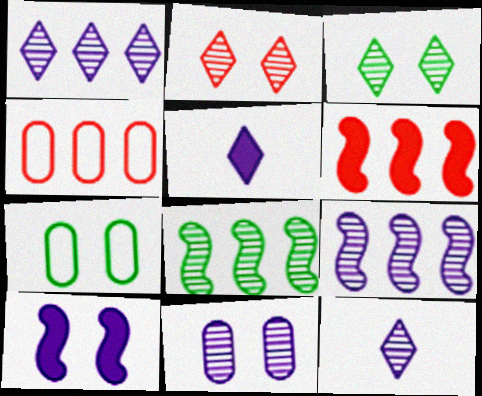[[2, 7, 10], 
[6, 7, 12], 
[9, 11, 12]]